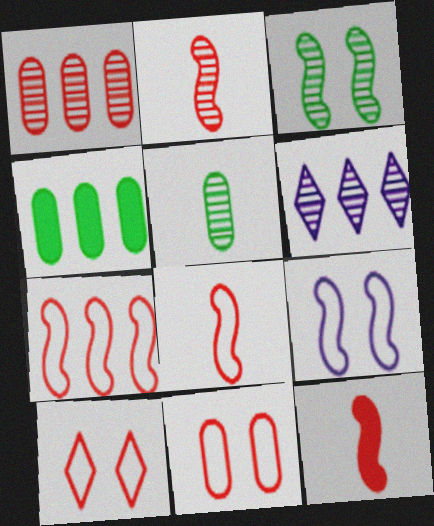[[1, 10, 12], 
[2, 8, 12], 
[4, 6, 7]]